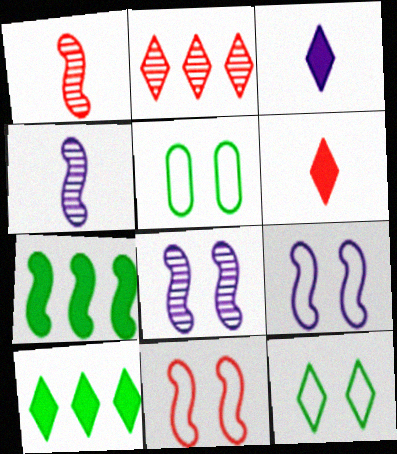[[1, 7, 9], 
[2, 3, 12], 
[4, 7, 11]]